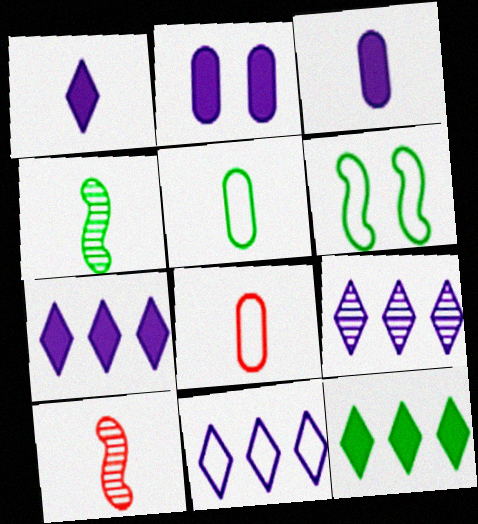[[1, 4, 8], 
[1, 5, 10], 
[6, 8, 11], 
[7, 9, 11]]